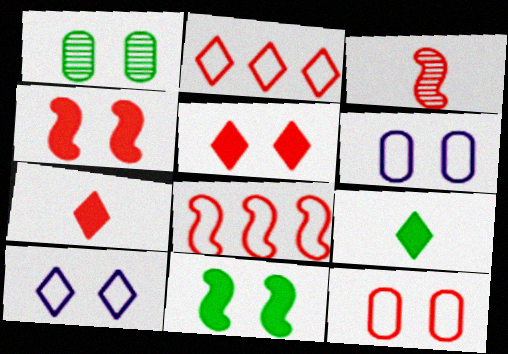[[1, 4, 10], 
[3, 4, 8]]